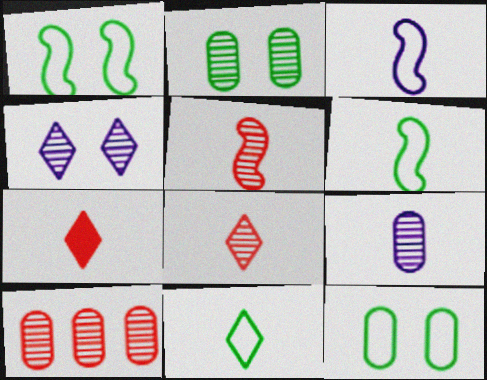[[2, 9, 10], 
[6, 7, 9]]